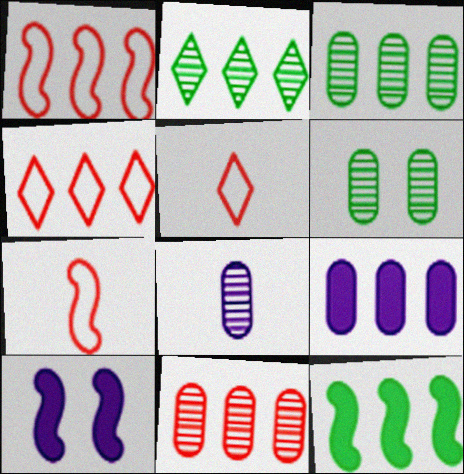[[1, 2, 9], 
[3, 5, 10], 
[6, 8, 11]]